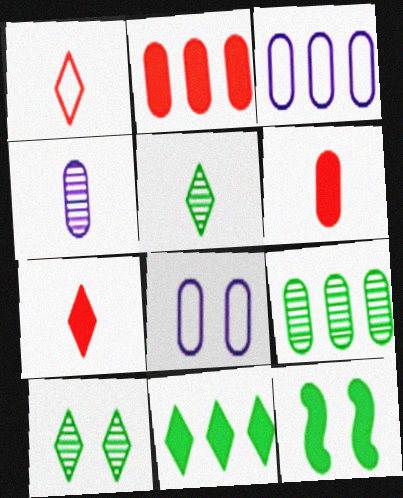[[2, 3, 9], 
[6, 8, 9]]